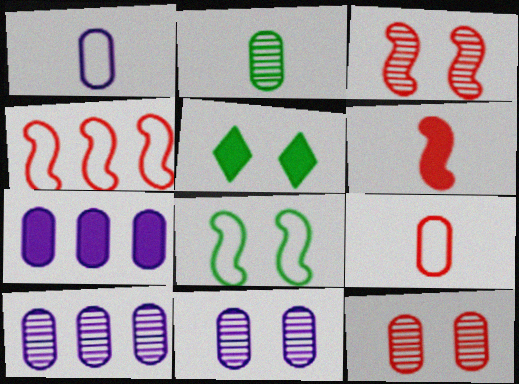[[1, 7, 11], 
[2, 10, 12], 
[3, 4, 6], 
[5, 6, 7]]